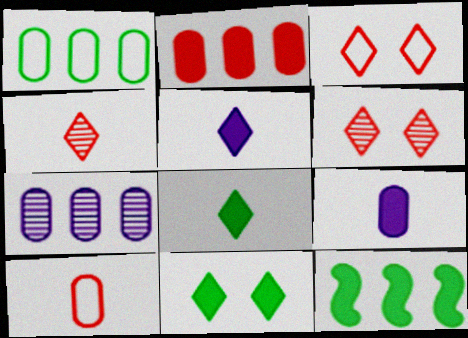[[1, 2, 7]]